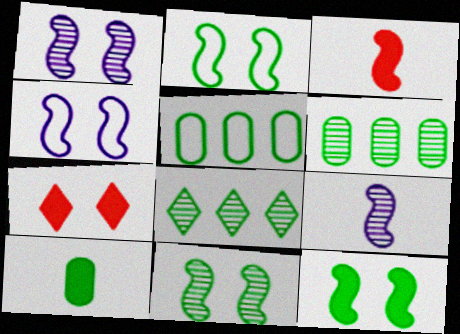[[2, 8, 10], 
[2, 11, 12], 
[5, 7, 9]]